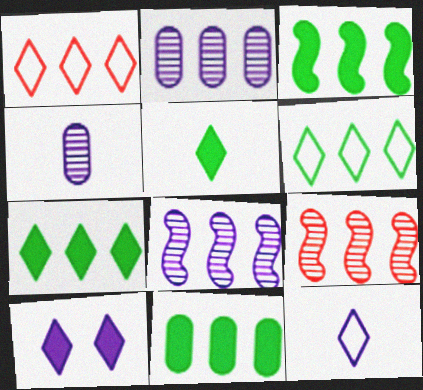[[1, 2, 3], 
[1, 8, 11], 
[3, 7, 11]]